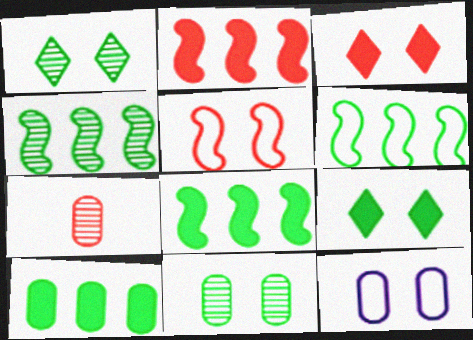[[4, 6, 8], 
[7, 10, 12]]